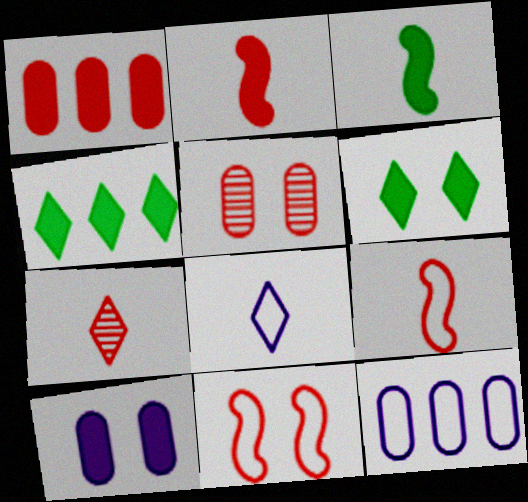[[1, 7, 11], 
[2, 4, 10]]